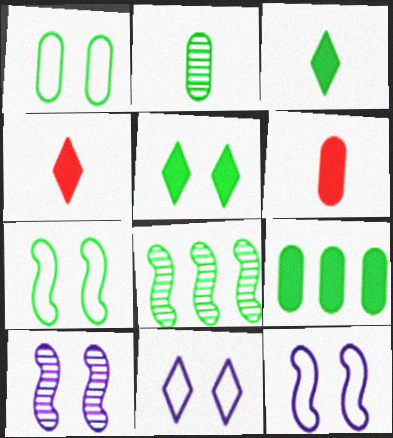[[1, 2, 9], 
[1, 3, 8], 
[6, 8, 11]]